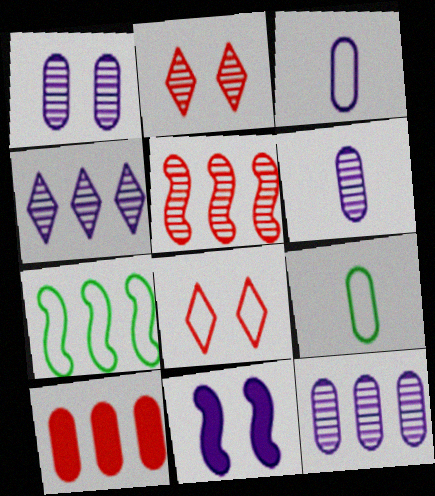[[1, 6, 12], 
[1, 9, 10], 
[3, 4, 11], 
[3, 7, 8], 
[4, 7, 10]]